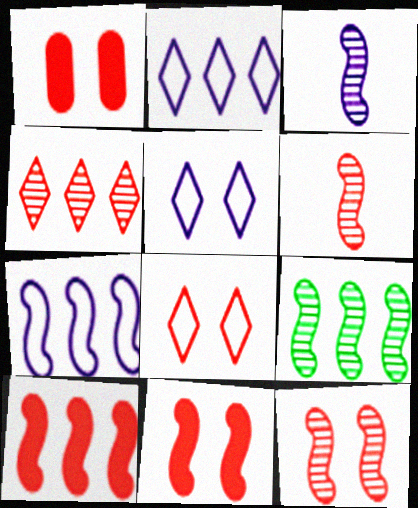[[1, 8, 12], 
[3, 9, 12], 
[7, 9, 10]]